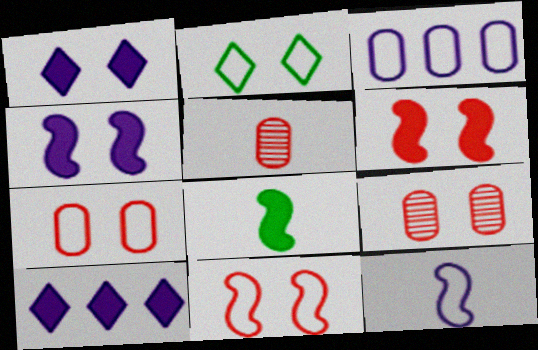[[2, 4, 9]]